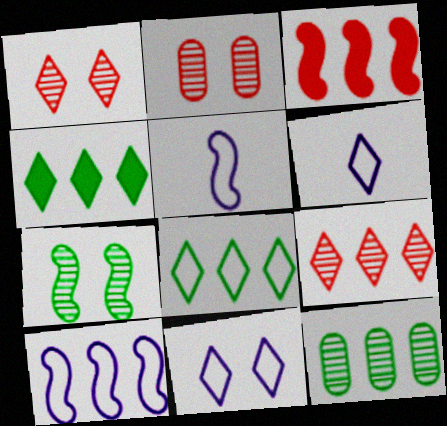[[1, 4, 6], 
[2, 4, 5], 
[3, 5, 7]]